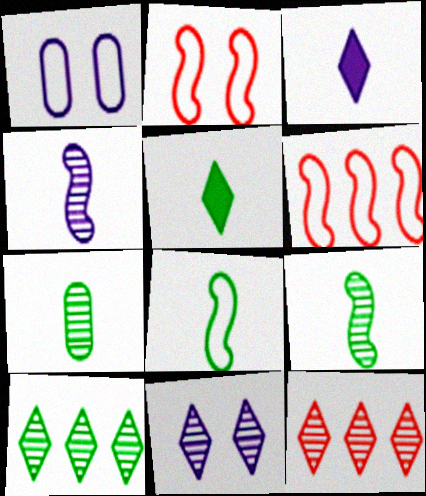[[5, 7, 8]]